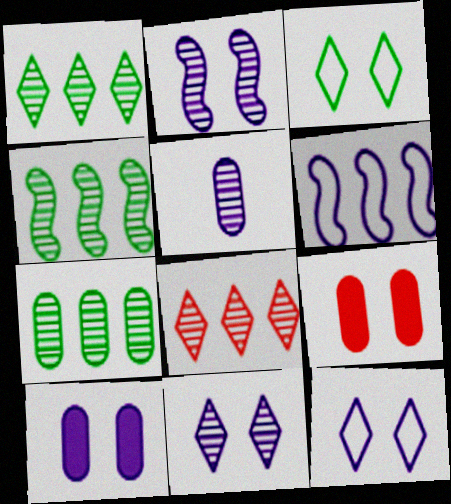[[1, 4, 7], 
[2, 3, 9], 
[2, 10, 12]]